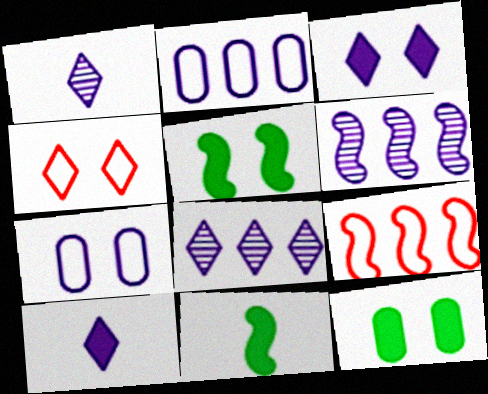[[1, 9, 12], 
[6, 7, 10]]